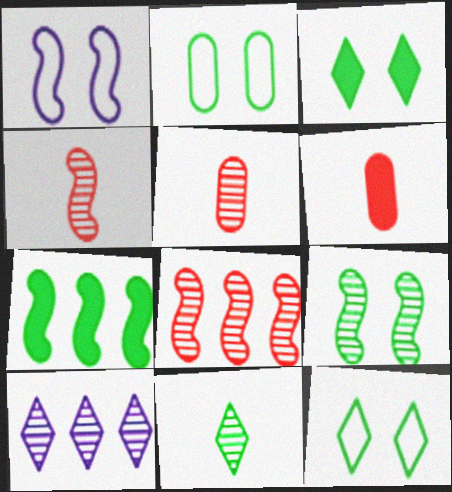[[1, 4, 7], 
[2, 3, 9], 
[2, 7, 11], 
[5, 9, 10]]